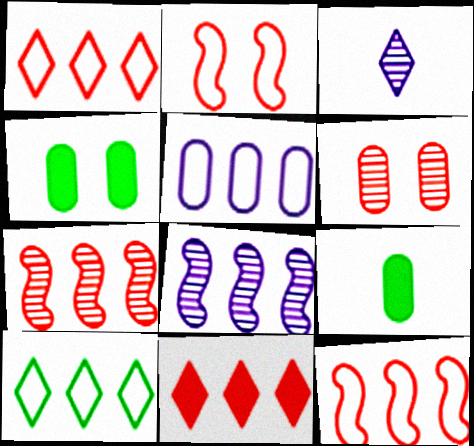[[3, 4, 12], 
[5, 6, 9], 
[5, 10, 12]]